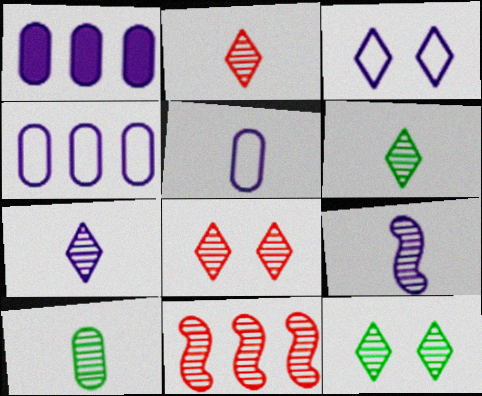[[1, 3, 9], 
[2, 6, 7], 
[2, 9, 10]]